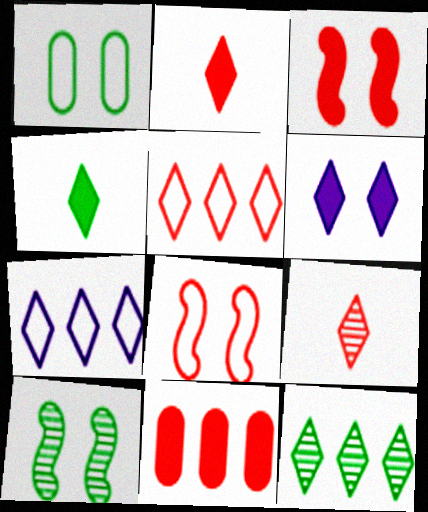[[2, 3, 11], 
[8, 9, 11]]